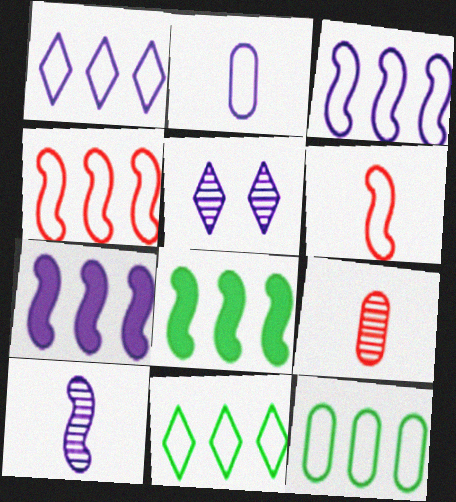[[1, 4, 12], 
[2, 5, 7]]